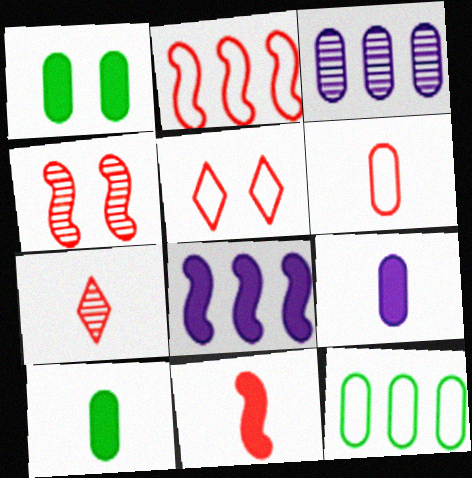[[1, 3, 6], 
[2, 4, 11], 
[2, 5, 6], 
[6, 7, 11]]